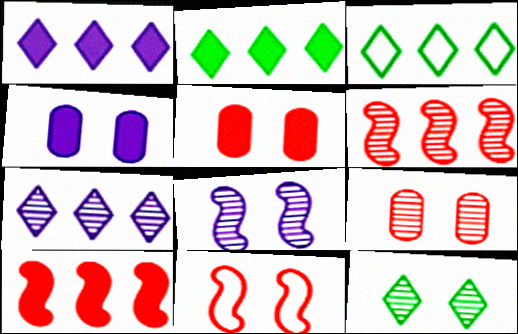[[4, 11, 12], 
[8, 9, 12]]